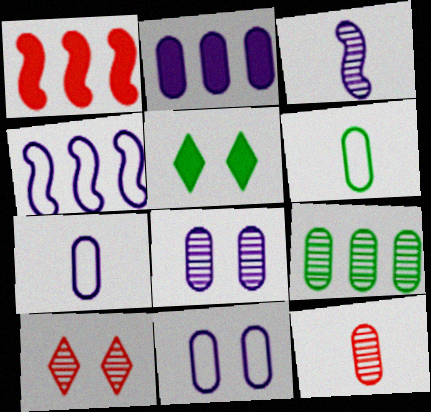[[2, 7, 8], 
[3, 9, 10], 
[4, 5, 12], 
[8, 9, 12]]